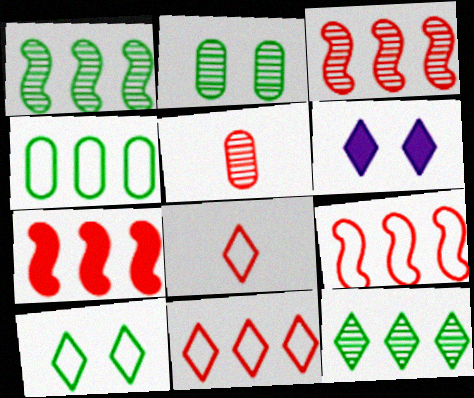[[3, 7, 9], 
[6, 8, 12]]